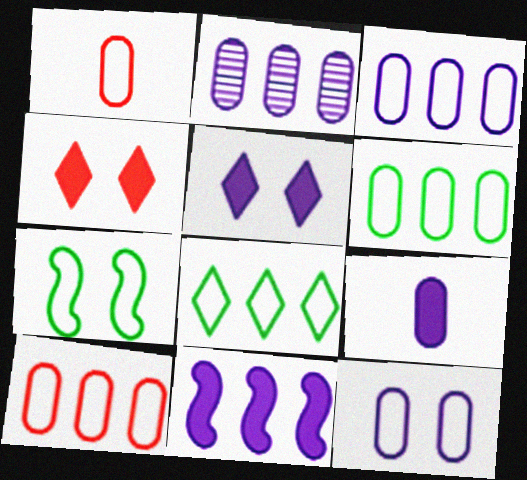[[1, 6, 12], 
[2, 9, 12], 
[3, 6, 10], 
[5, 9, 11]]